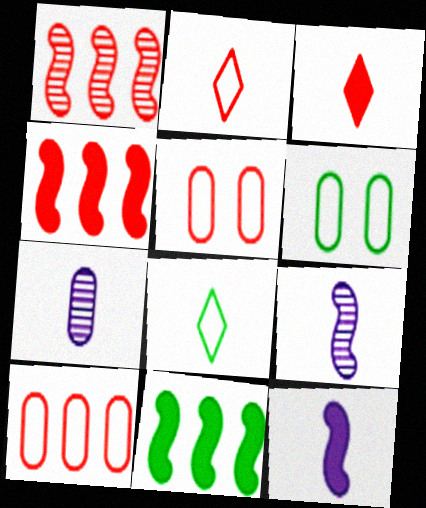[[1, 3, 5]]